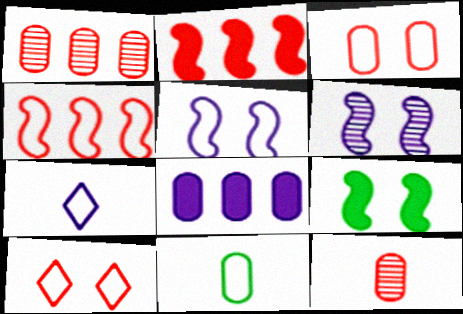[[1, 7, 9], 
[2, 10, 12], 
[6, 7, 8]]